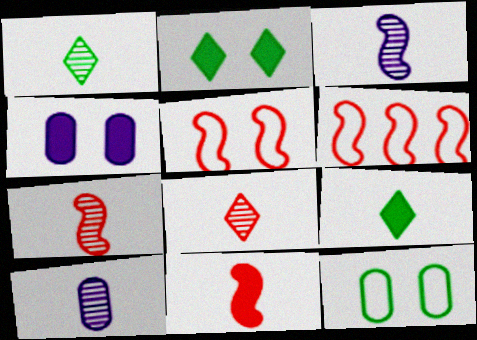[[1, 4, 6], 
[1, 7, 10], 
[2, 6, 10]]